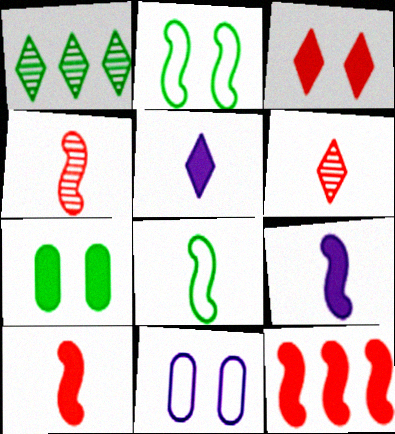[[1, 7, 8], 
[1, 10, 11], 
[4, 8, 9], 
[5, 7, 12]]